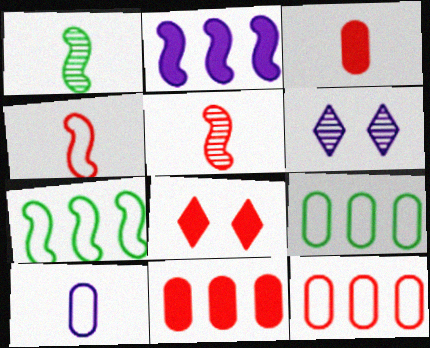[[2, 6, 10], 
[3, 6, 7], 
[5, 8, 12]]